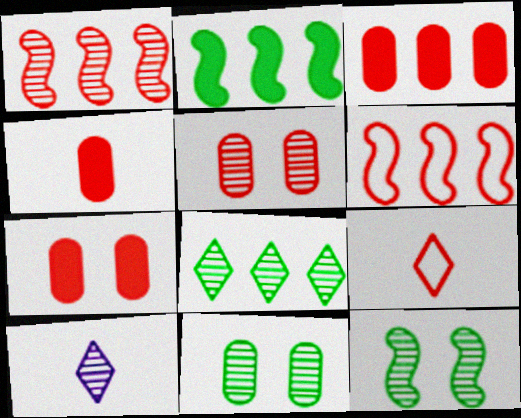[[1, 7, 9], 
[1, 10, 11], 
[3, 4, 7]]